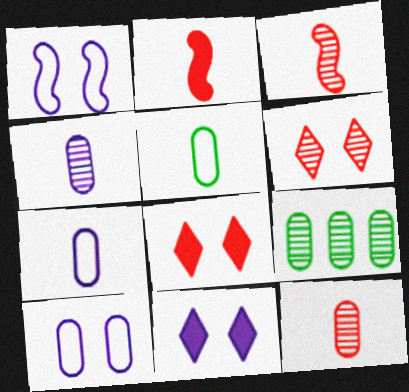[]